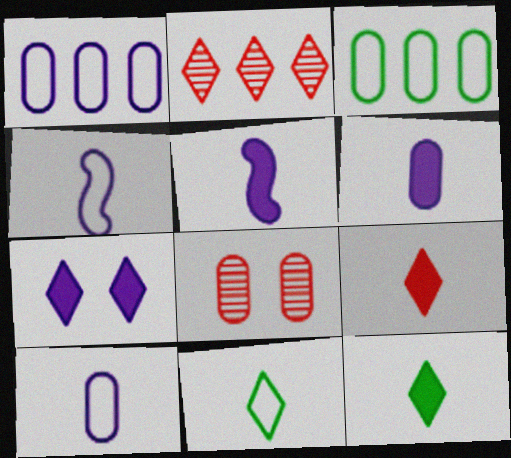[[2, 7, 11], 
[3, 6, 8]]